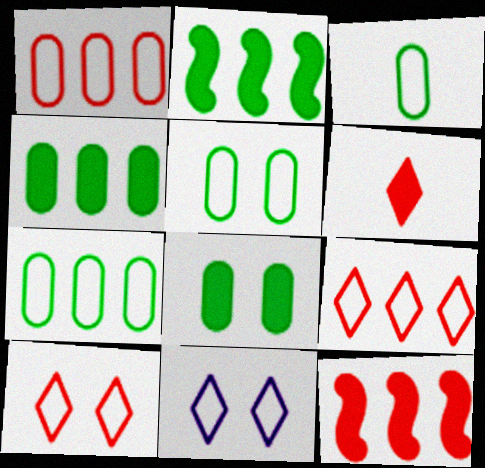[[3, 5, 7]]